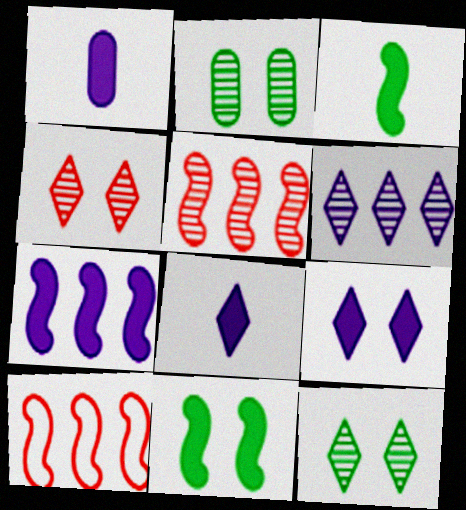[[1, 7, 9], 
[1, 10, 12], 
[2, 8, 10]]